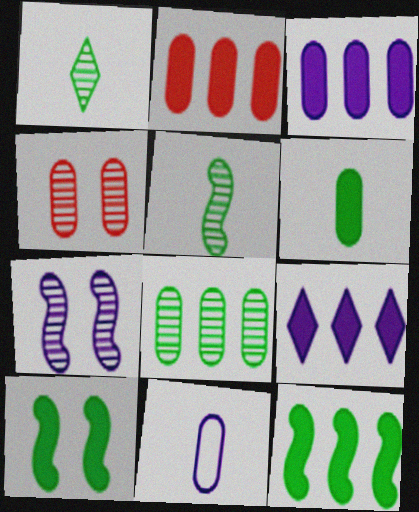[[2, 9, 12], 
[7, 9, 11]]